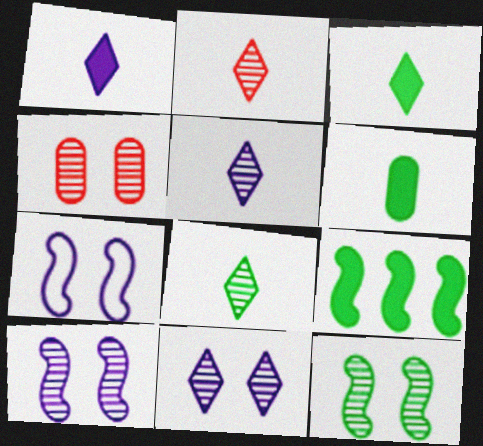[[2, 5, 8], 
[4, 11, 12]]